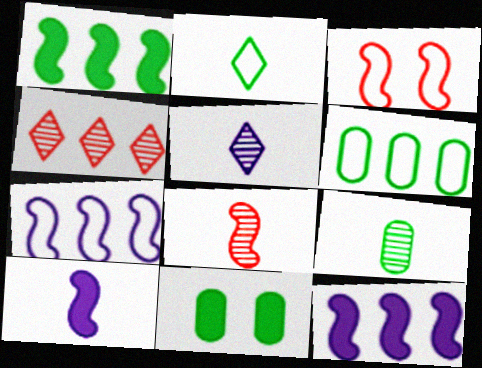[[4, 6, 12], 
[5, 8, 9], 
[6, 9, 11]]